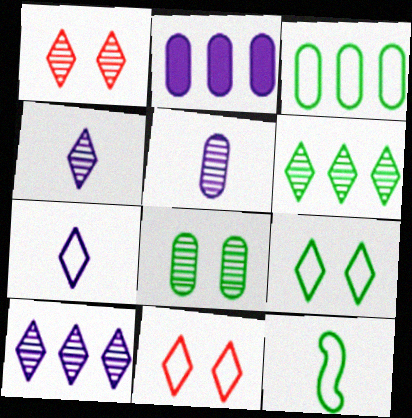[[1, 2, 12], 
[1, 4, 6], 
[3, 9, 12]]